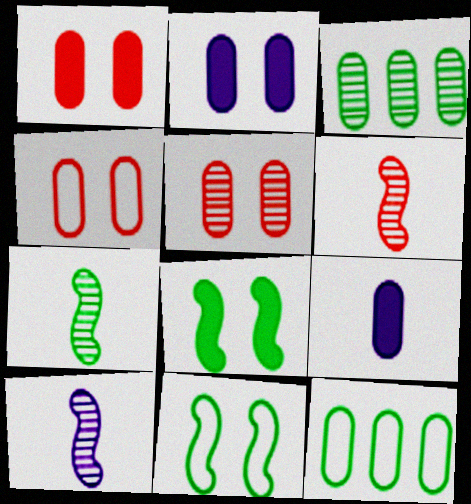[[1, 4, 5], 
[3, 4, 9], 
[5, 9, 12], 
[6, 7, 10]]